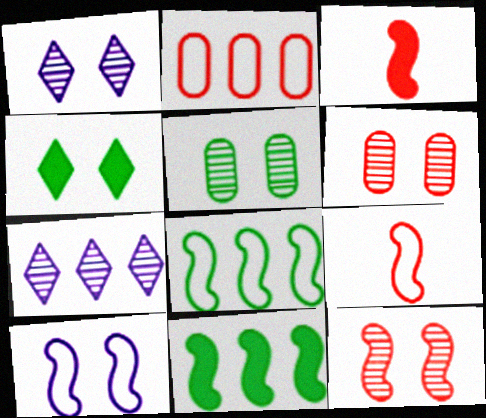[[1, 5, 12], 
[2, 7, 11], 
[4, 6, 10], 
[8, 9, 10]]